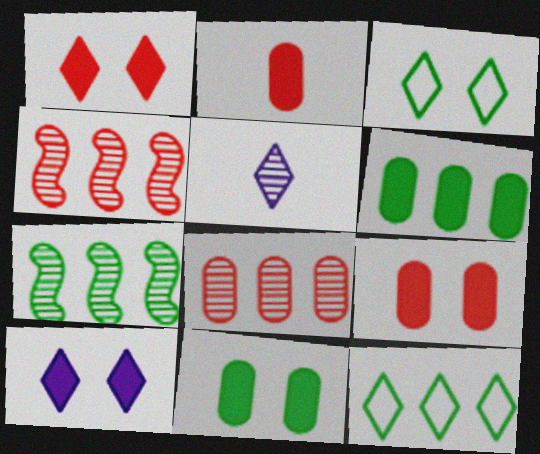[[1, 5, 12], 
[6, 7, 12]]